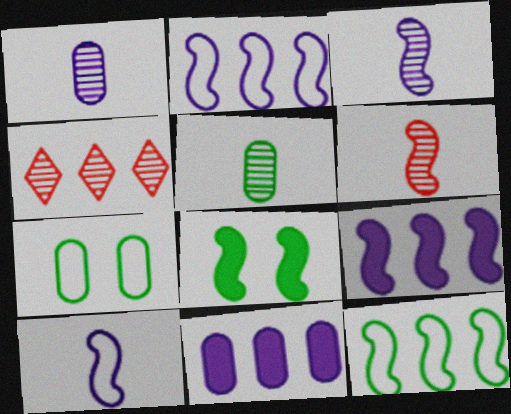[[2, 6, 8], 
[4, 11, 12]]